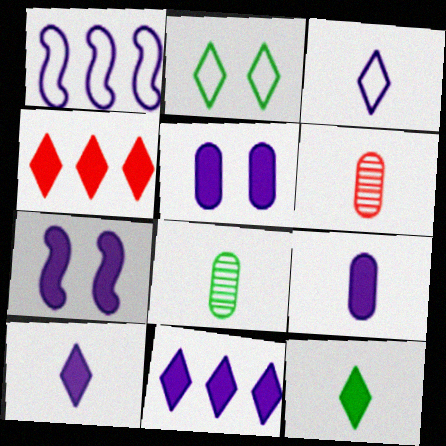[[7, 9, 11]]